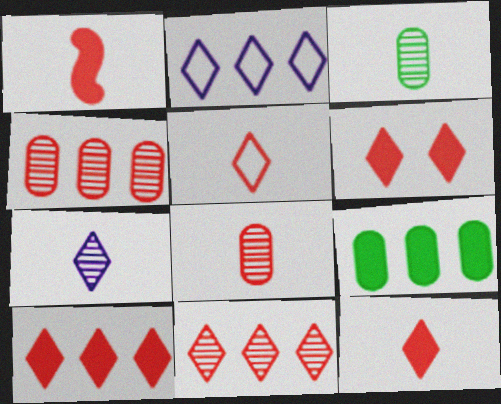[[1, 5, 8], 
[5, 6, 11], 
[6, 10, 12]]